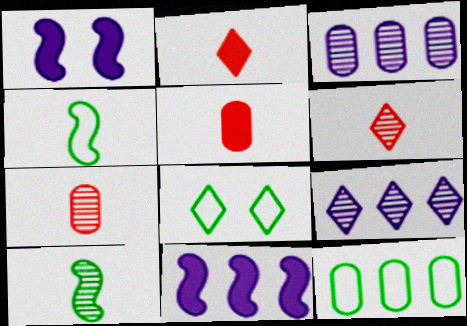[[1, 6, 12], 
[2, 8, 9], 
[4, 8, 12], 
[7, 8, 11]]